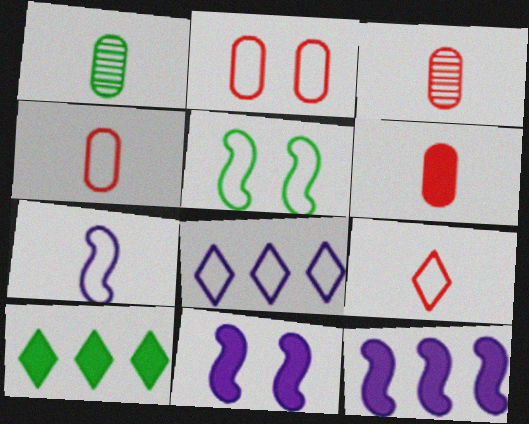[[1, 5, 10], 
[3, 4, 6], 
[4, 5, 8], 
[6, 10, 11]]